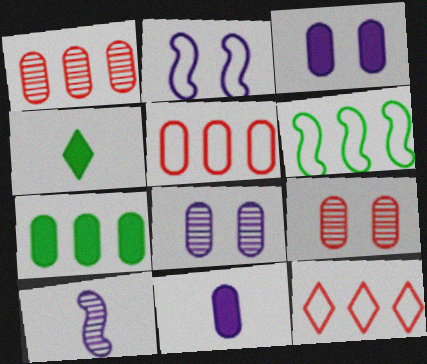[[1, 2, 4]]